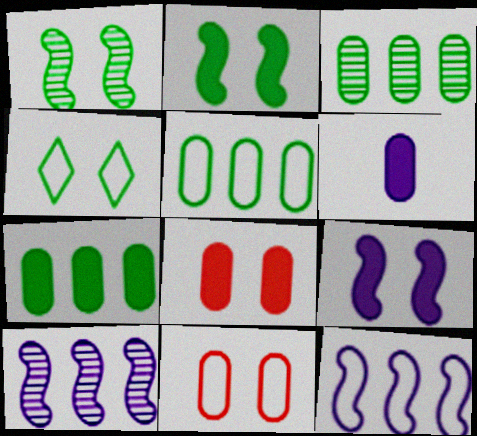[[3, 5, 7], 
[3, 6, 11], 
[6, 7, 8]]